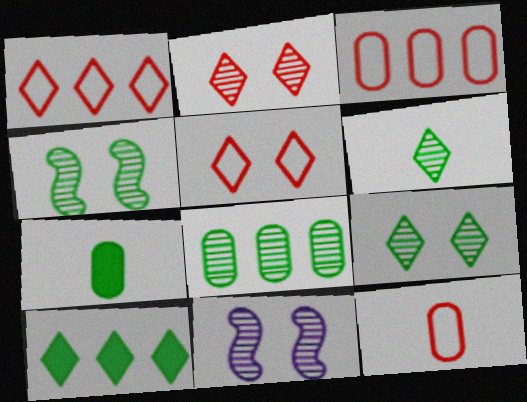[[1, 7, 11], 
[4, 6, 8], 
[10, 11, 12]]